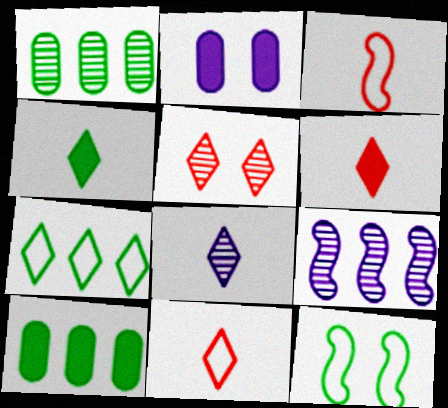[[1, 4, 12], 
[2, 5, 12], 
[4, 8, 11]]